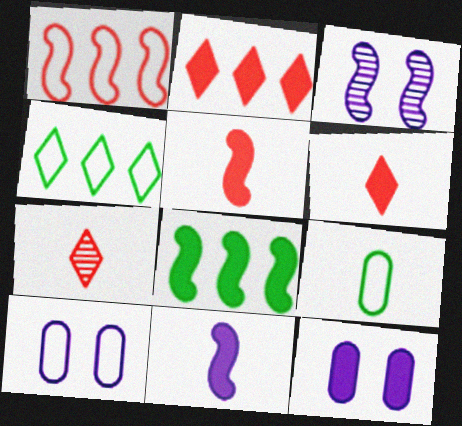[[2, 3, 9], 
[6, 8, 12], 
[7, 8, 10], 
[7, 9, 11]]